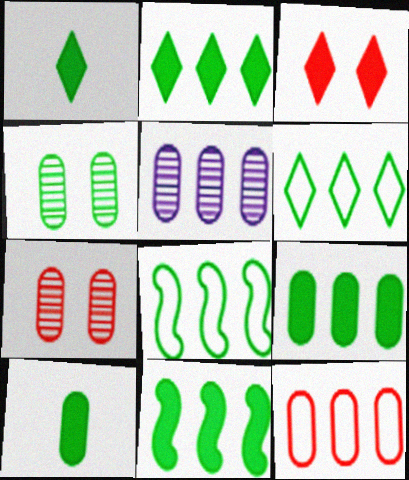[[1, 4, 8], 
[2, 9, 11], 
[5, 9, 12]]